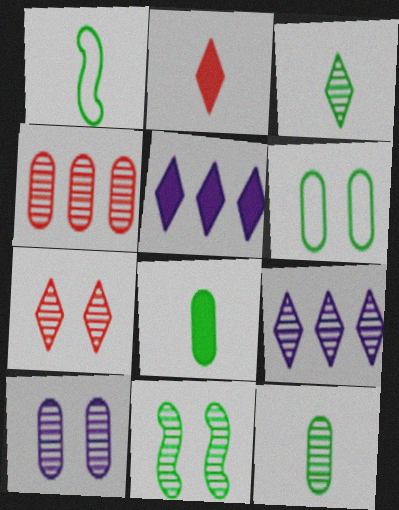[[1, 3, 8], 
[3, 7, 9], 
[4, 10, 12], 
[7, 10, 11]]